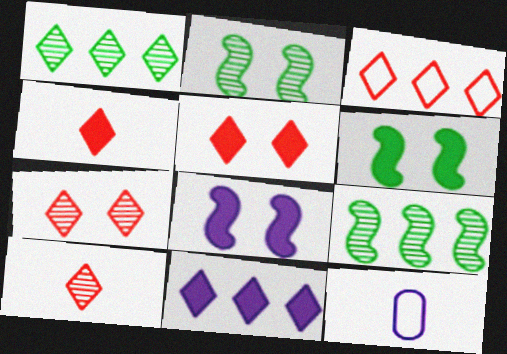[[1, 3, 11], 
[3, 4, 7], 
[3, 5, 10], 
[5, 9, 12]]